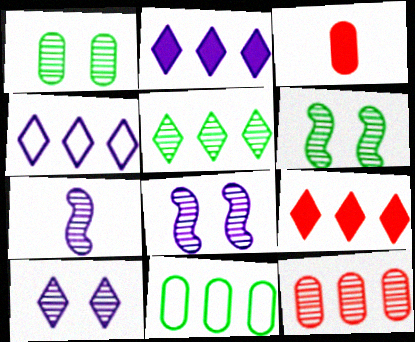[[3, 4, 6], 
[4, 5, 9]]